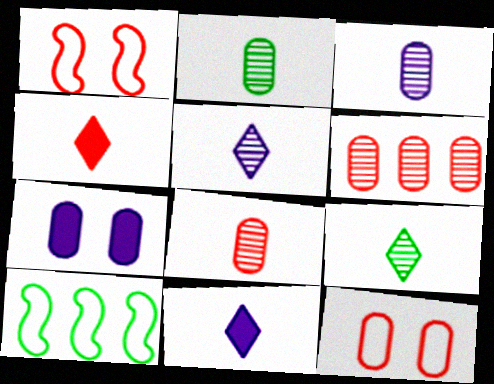[[1, 4, 6], 
[2, 3, 8]]